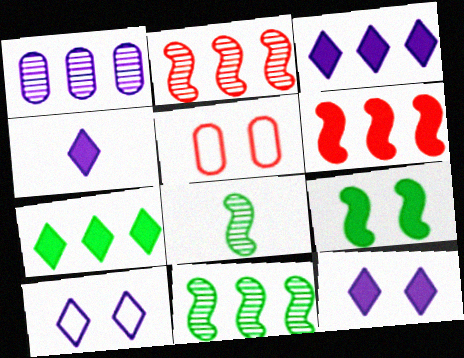[[3, 4, 12], 
[3, 5, 8], 
[4, 5, 11]]